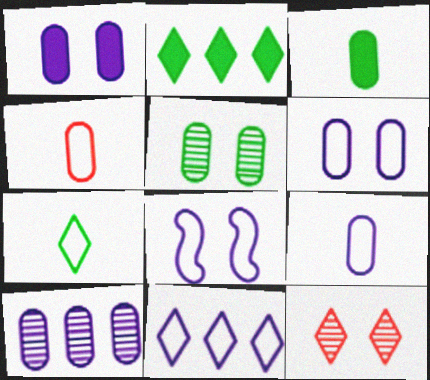[[1, 9, 10], 
[8, 9, 11]]